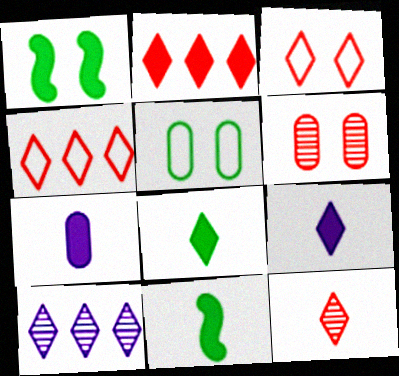[[1, 2, 7], 
[2, 3, 12], 
[3, 8, 10]]